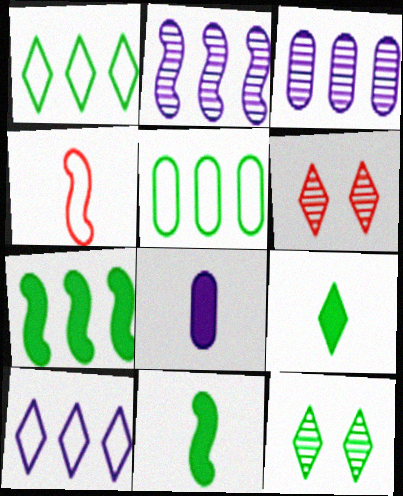[[1, 9, 12], 
[5, 11, 12], 
[6, 9, 10]]